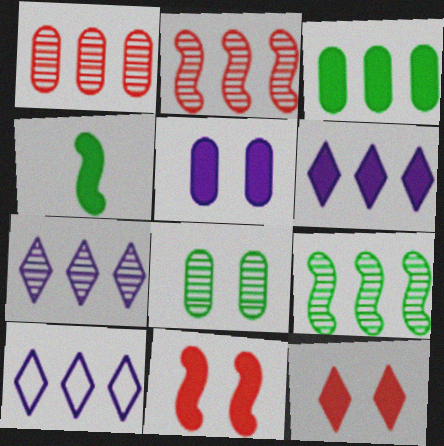[[1, 7, 9], 
[2, 3, 10], 
[6, 7, 10]]